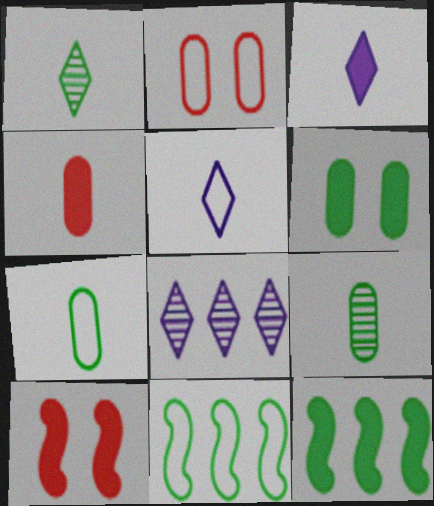[[1, 6, 11], 
[2, 5, 11], 
[7, 8, 10]]